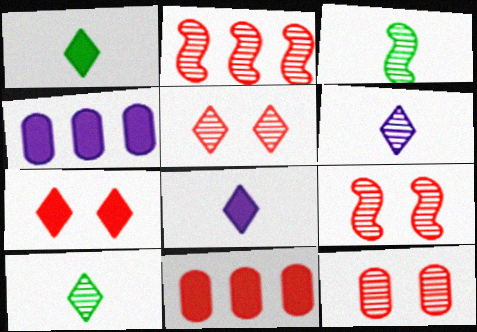[[5, 9, 12]]